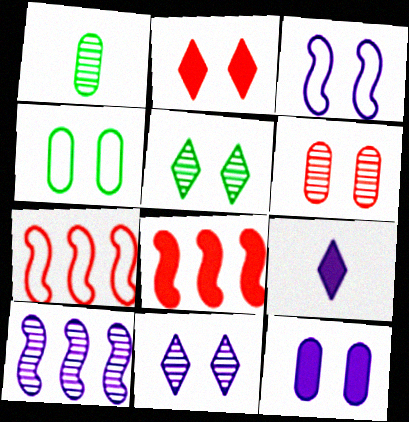[[3, 11, 12], 
[4, 6, 12]]